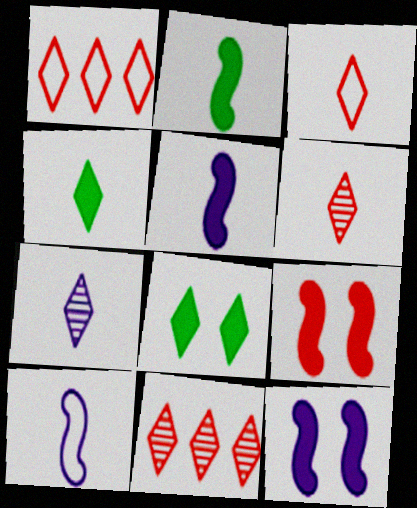[[1, 7, 8], 
[3, 4, 7]]